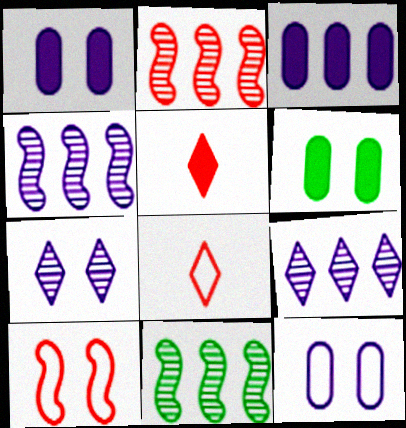[[1, 8, 11], 
[2, 4, 11], 
[4, 6, 8], 
[5, 11, 12], 
[6, 7, 10]]